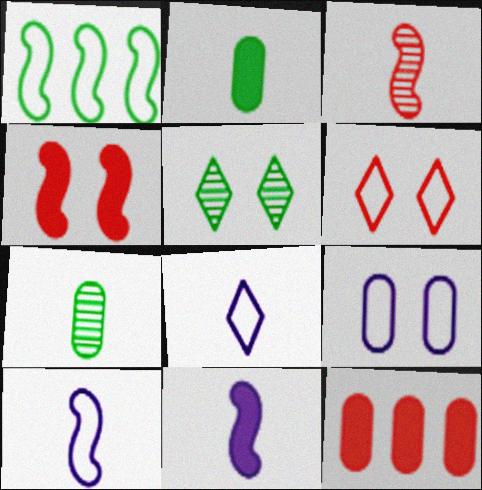[[1, 2, 5], 
[2, 3, 8], 
[3, 6, 12], 
[4, 5, 9], 
[5, 10, 12], 
[7, 9, 12]]